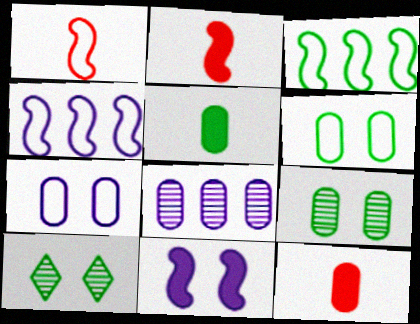[[3, 5, 10], 
[4, 10, 12], 
[6, 8, 12]]